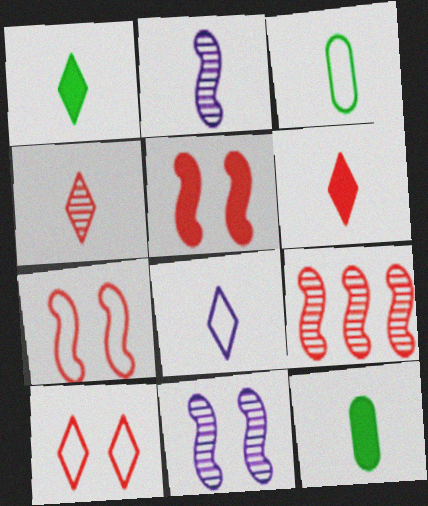[[1, 4, 8], 
[2, 3, 6]]